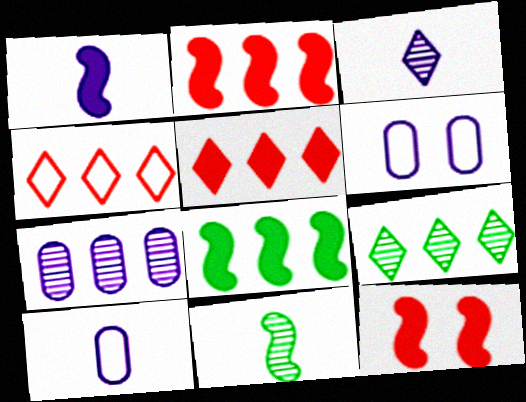[[1, 3, 10], 
[1, 8, 12], 
[4, 7, 8], 
[5, 6, 11], 
[9, 10, 12]]